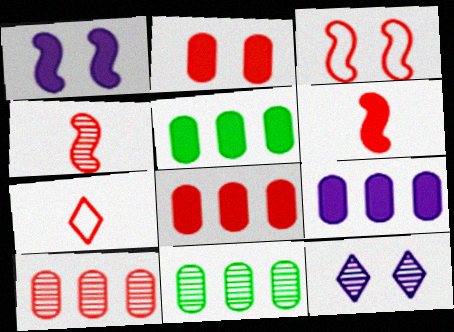[[1, 7, 11], 
[4, 11, 12], 
[5, 8, 9]]